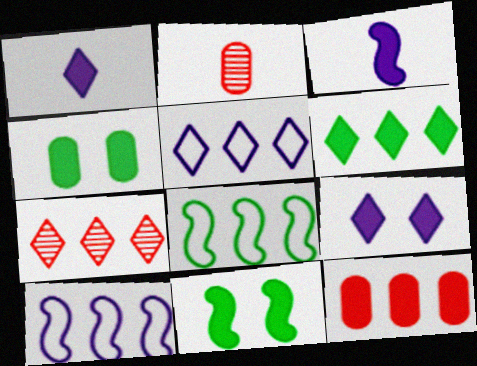[[1, 11, 12], 
[2, 5, 11], 
[2, 8, 9], 
[5, 6, 7]]